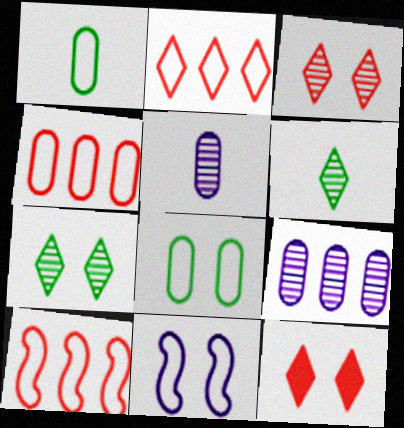[[1, 2, 11], 
[2, 4, 10]]